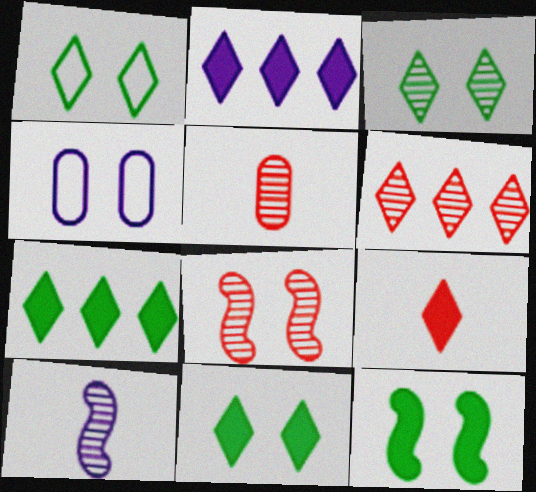[[1, 3, 11], 
[2, 4, 10], 
[2, 9, 11], 
[4, 8, 11], 
[5, 6, 8]]